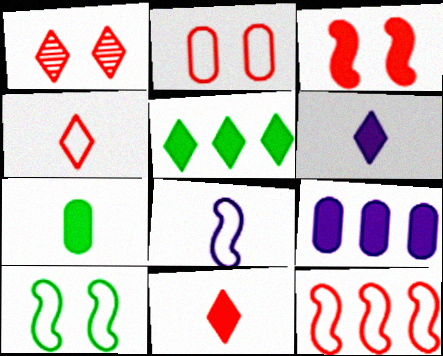[[1, 2, 3], 
[2, 4, 12], 
[8, 10, 12]]